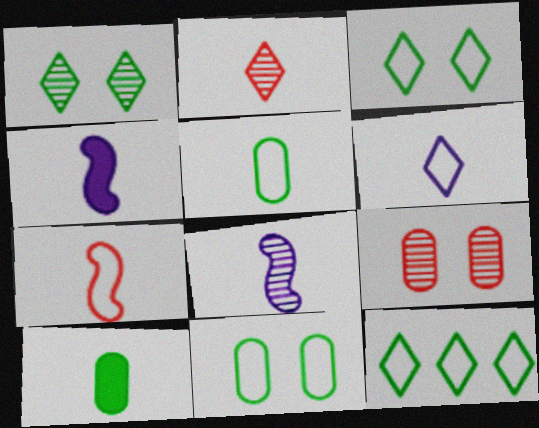[[2, 4, 5], 
[4, 9, 12], 
[5, 6, 7]]